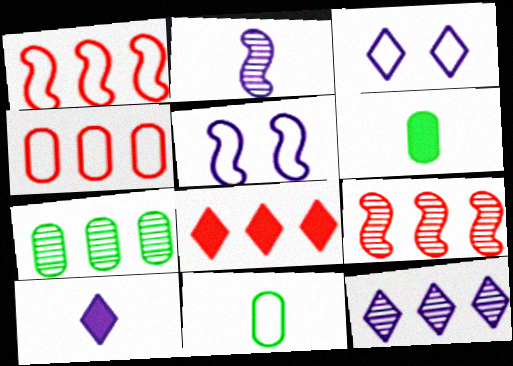[[1, 3, 11], 
[3, 6, 9], 
[3, 10, 12], 
[4, 8, 9], 
[7, 9, 12]]